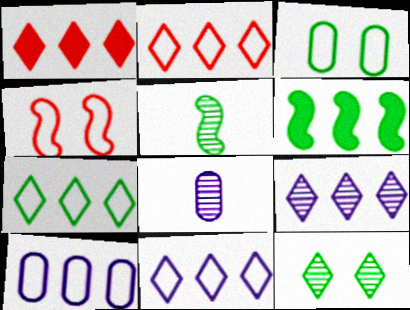[[1, 7, 9], 
[2, 7, 11]]